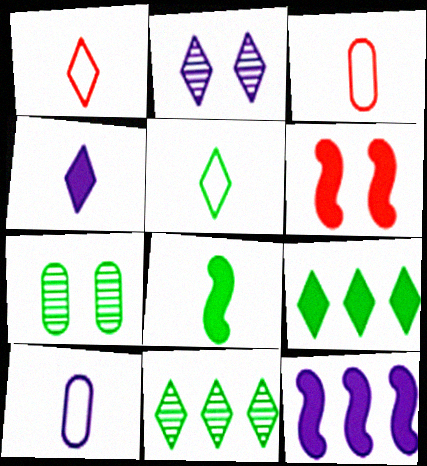[[1, 2, 9], 
[1, 7, 12], 
[2, 10, 12], 
[6, 8, 12], 
[6, 10, 11]]